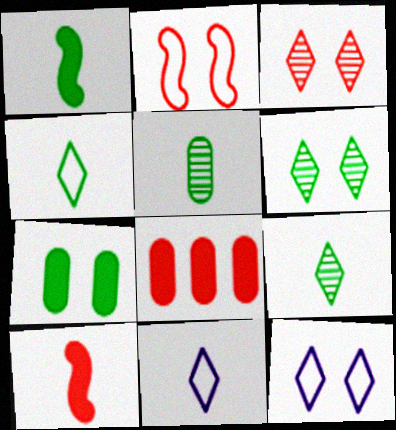[[1, 4, 5], 
[5, 10, 11]]